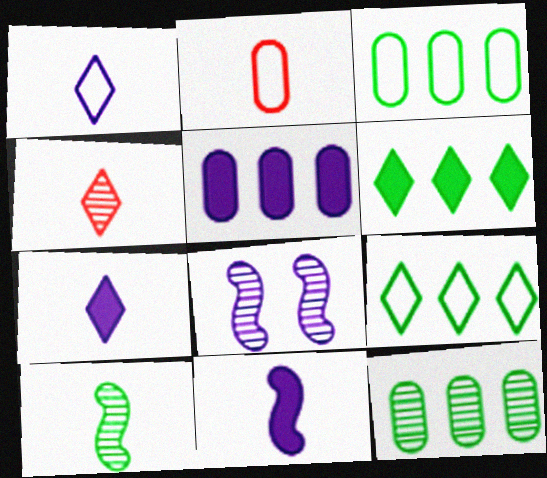[[1, 5, 8], 
[2, 6, 8], 
[2, 7, 10], 
[4, 8, 12]]